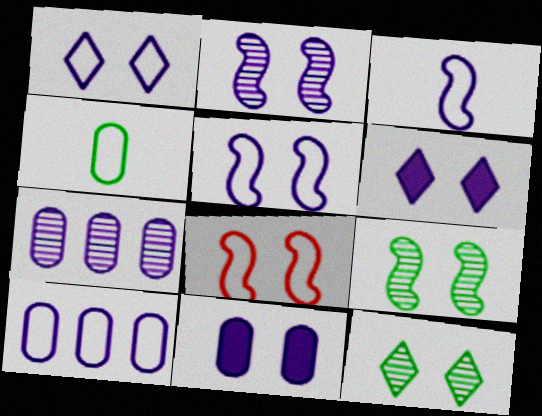[[1, 2, 11], 
[1, 3, 10], 
[3, 6, 7], 
[8, 11, 12]]